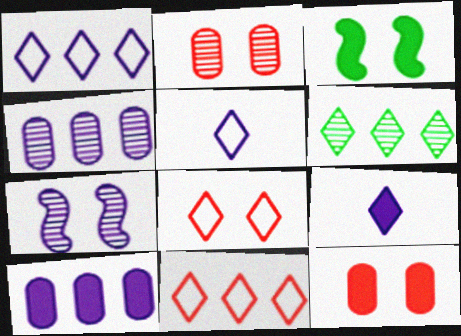[[5, 7, 10], 
[6, 8, 9]]